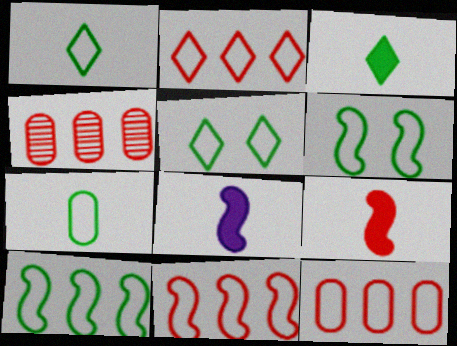[[2, 11, 12], 
[4, 5, 8], 
[5, 7, 10]]